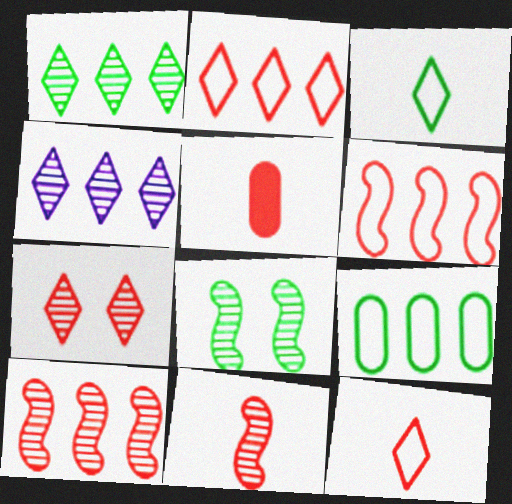[[5, 6, 7], 
[5, 11, 12]]